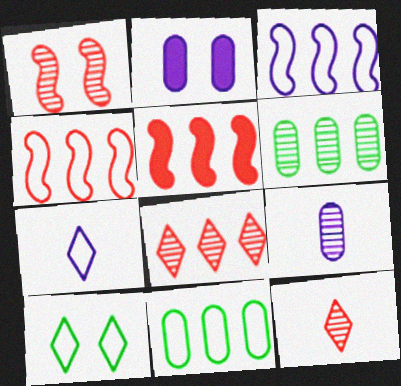[[1, 2, 10], 
[5, 9, 10]]